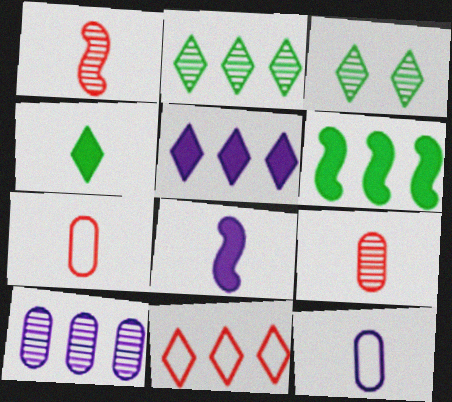[[1, 3, 10], 
[1, 4, 12], 
[2, 5, 11], 
[6, 10, 11]]